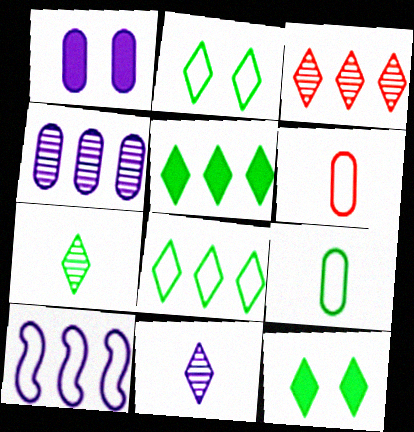[[1, 10, 11], 
[2, 5, 7], 
[2, 6, 10], 
[7, 8, 12]]